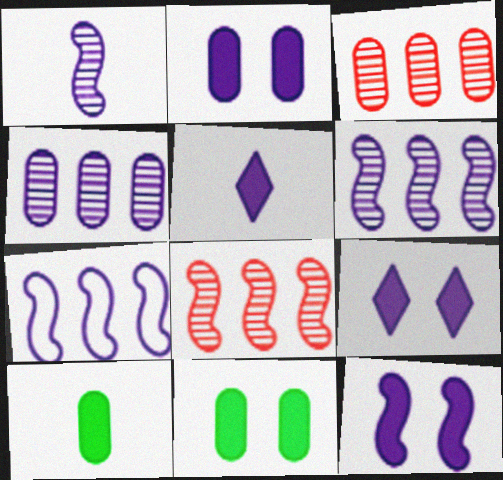[[1, 7, 12], 
[2, 9, 12]]